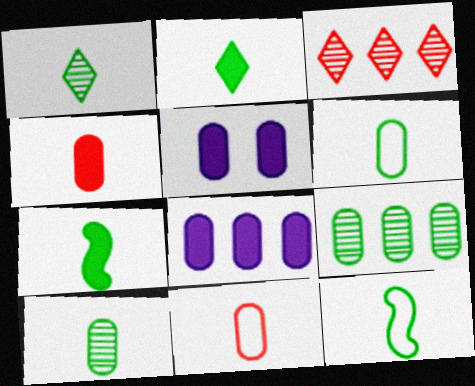[[1, 6, 7], 
[2, 10, 12], 
[3, 5, 12], 
[5, 9, 11]]